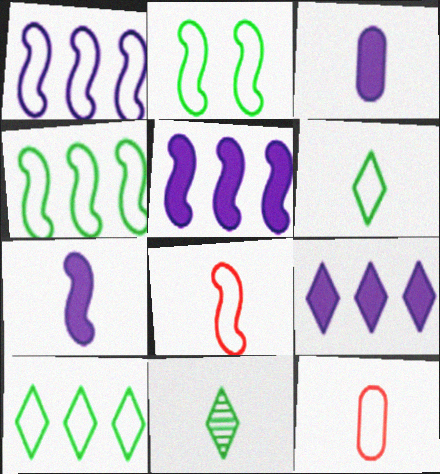[[1, 2, 8], 
[3, 8, 11], 
[7, 11, 12]]